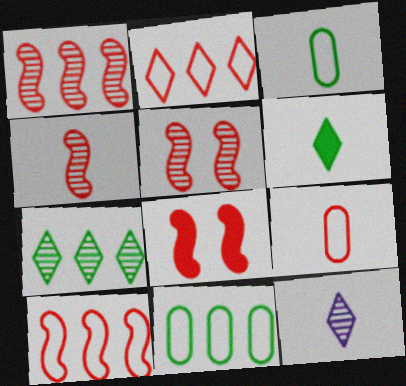[[1, 4, 5], 
[4, 8, 10], 
[8, 11, 12]]